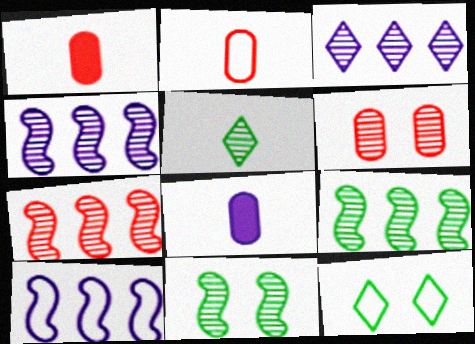[[1, 4, 12], 
[2, 10, 12], 
[4, 5, 6], 
[4, 7, 9], 
[7, 8, 12]]